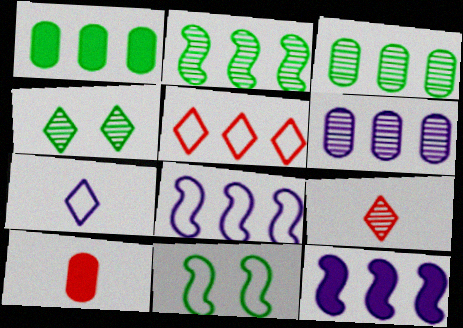[[3, 5, 12], 
[4, 8, 10]]